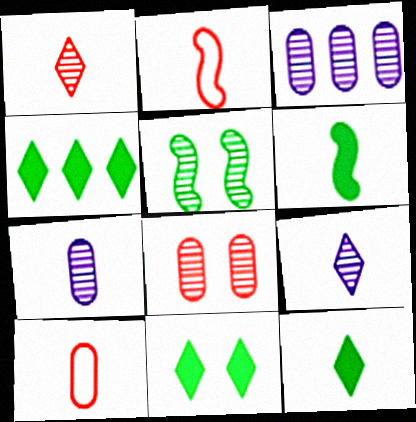[[1, 3, 5], 
[2, 3, 11], 
[2, 7, 12], 
[4, 11, 12], 
[6, 9, 10]]